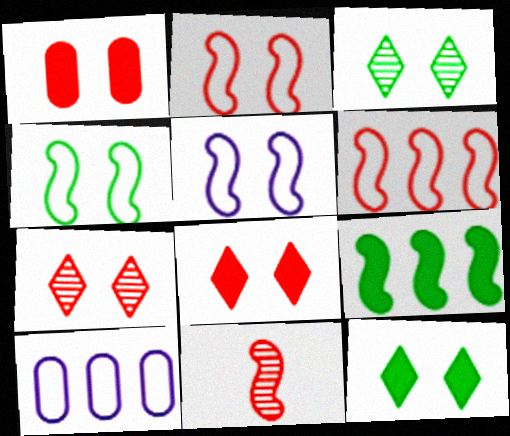[[1, 2, 7], 
[1, 3, 5], 
[2, 4, 5], 
[5, 9, 11], 
[10, 11, 12]]